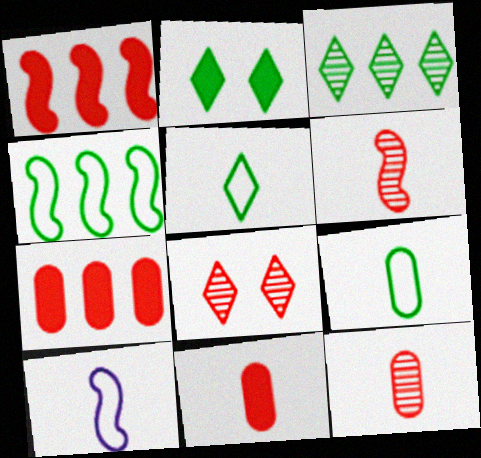[[2, 3, 5]]